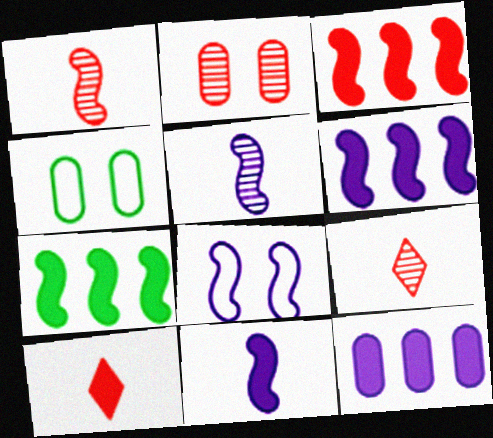[[1, 7, 8], 
[3, 6, 7], 
[4, 6, 9], 
[5, 6, 8]]